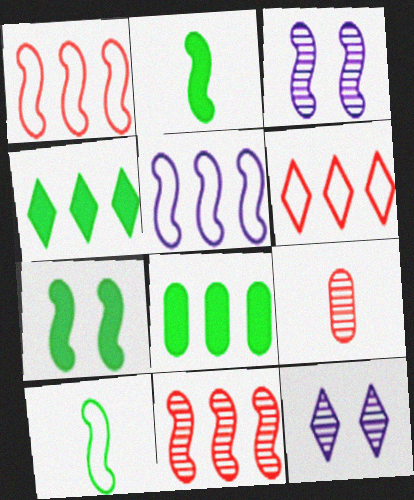[[1, 2, 3]]